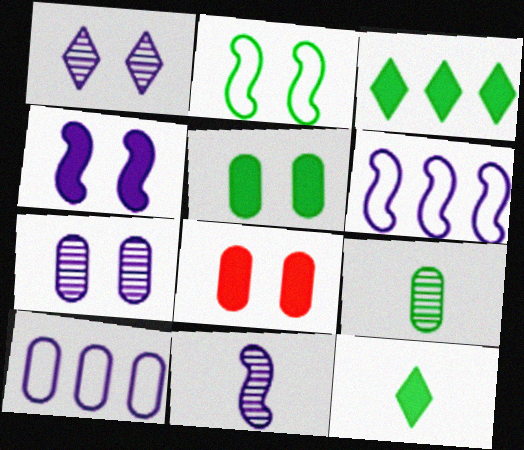[[1, 2, 8], 
[2, 3, 9], 
[4, 6, 11], 
[8, 9, 10]]